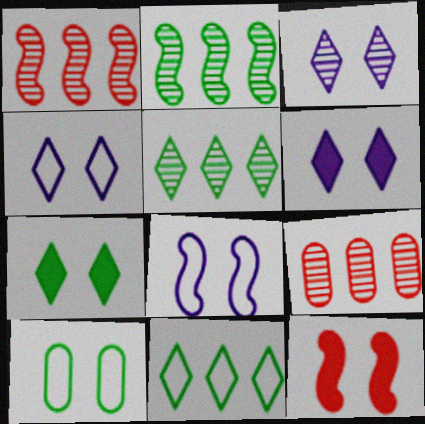[[3, 4, 6], 
[3, 10, 12]]